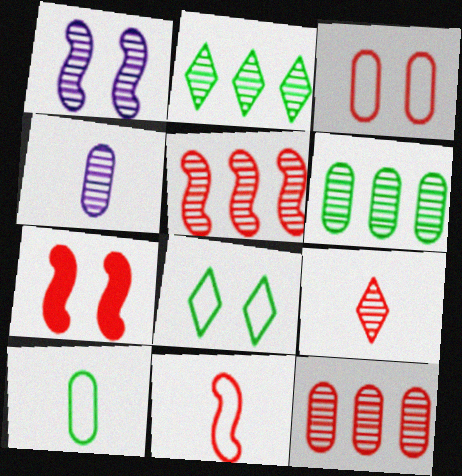[[1, 6, 9], 
[5, 7, 11]]